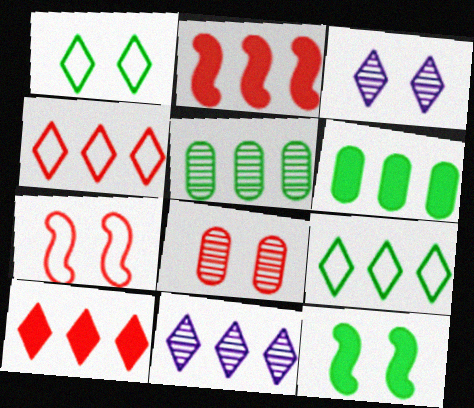[[9, 10, 11]]